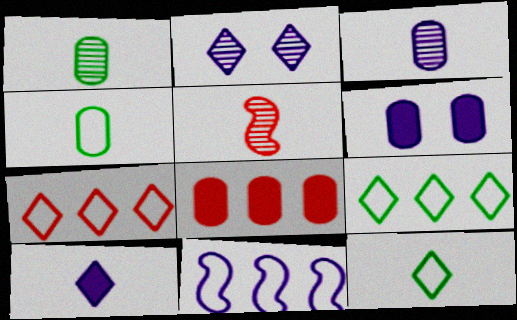[[4, 5, 10], 
[5, 6, 9]]